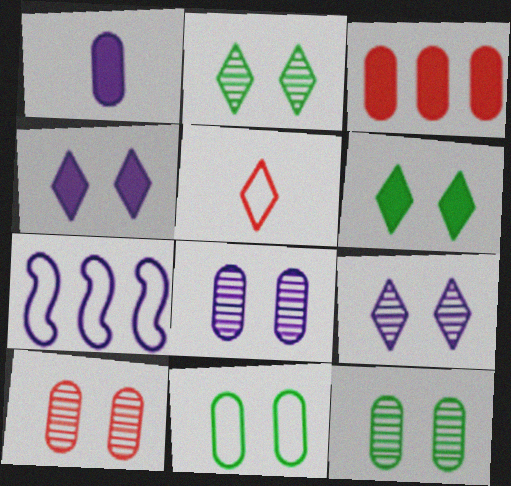[[1, 7, 9], 
[5, 7, 11], 
[8, 10, 12]]